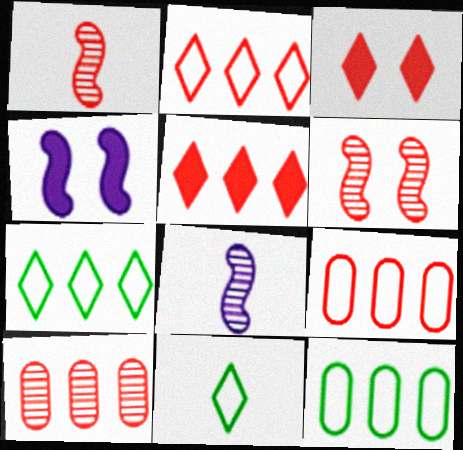[[1, 3, 9], 
[3, 8, 12], 
[4, 10, 11]]